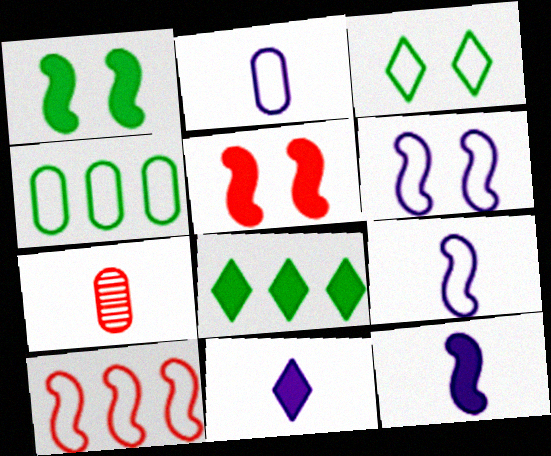[[2, 3, 10], 
[6, 7, 8]]